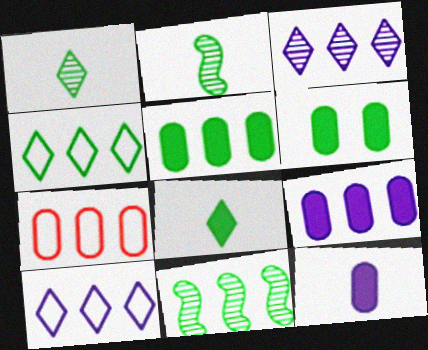[[2, 4, 6], 
[4, 5, 11]]